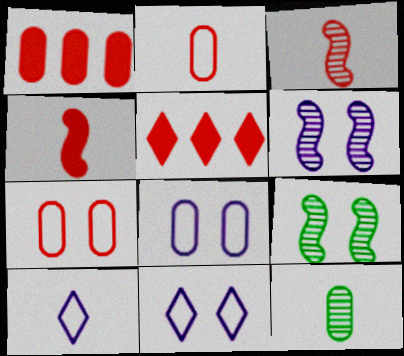[[1, 8, 12], 
[1, 9, 10], 
[3, 5, 7], 
[4, 10, 12]]